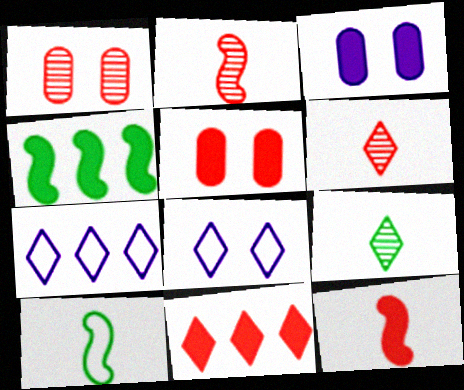[[5, 11, 12], 
[8, 9, 11]]